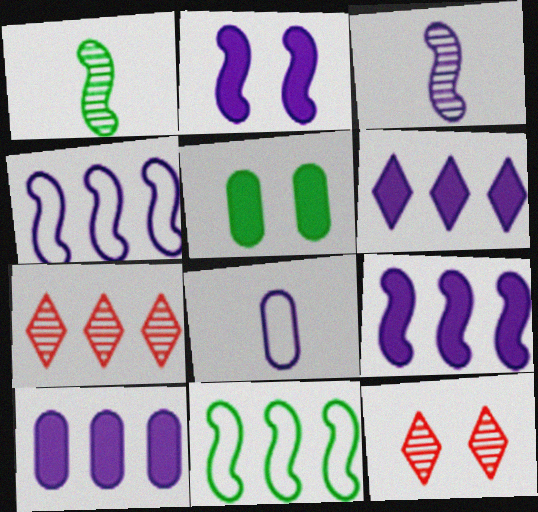[[2, 3, 4], 
[6, 9, 10], 
[7, 10, 11]]